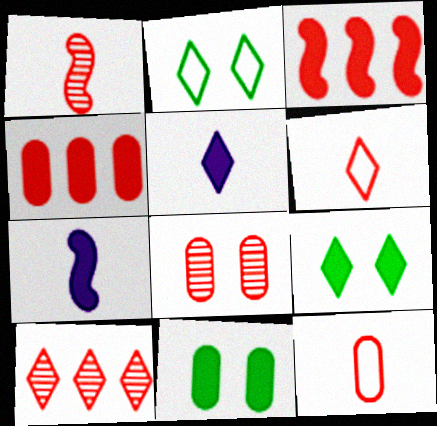[[1, 8, 10], 
[2, 5, 10], 
[3, 5, 11], 
[3, 6, 8], 
[4, 7, 9], 
[4, 8, 12]]